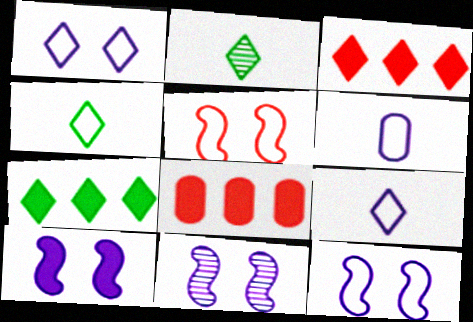[[1, 2, 3], 
[2, 8, 12], 
[4, 8, 11], 
[10, 11, 12]]